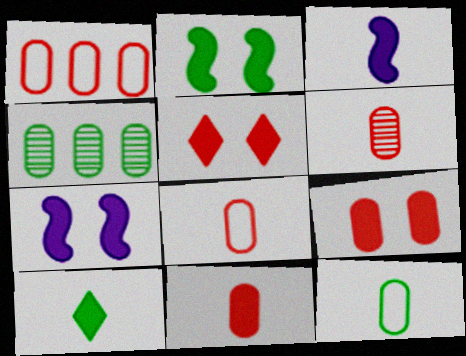[[1, 6, 9], 
[3, 10, 11], 
[6, 8, 11]]